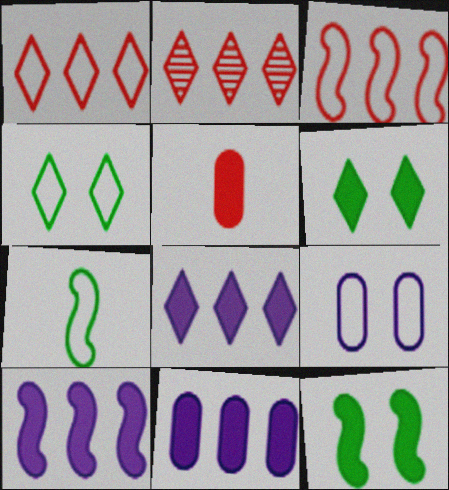[[1, 7, 9], 
[5, 6, 10], 
[5, 8, 12], 
[8, 10, 11]]